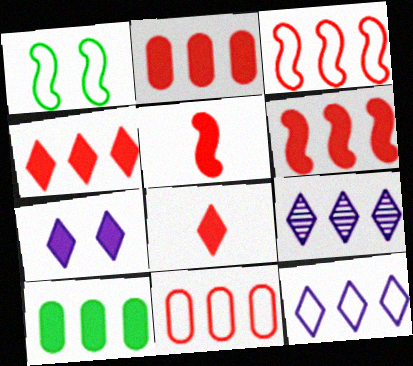[[2, 4, 6], 
[3, 9, 10], 
[5, 7, 10]]